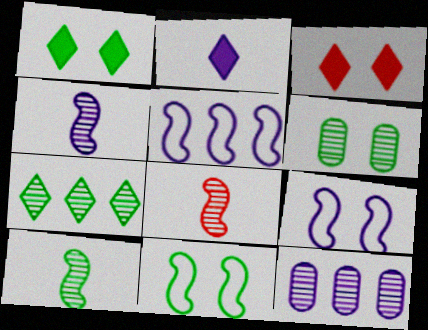[[1, 6, 11], 
[2, 9, 12], 
[3, 6, 9], 
[4, 8, 10], 
[6, 7, 10]]